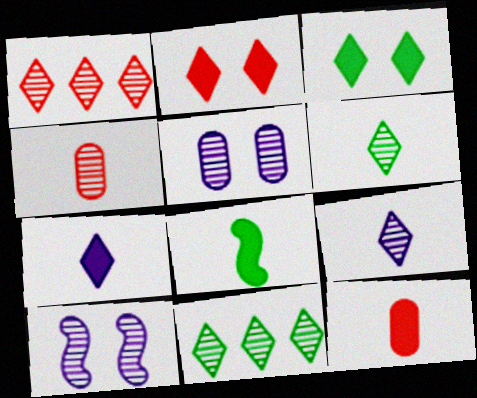[[4, 10, 11], 
[7, 8, 12]]